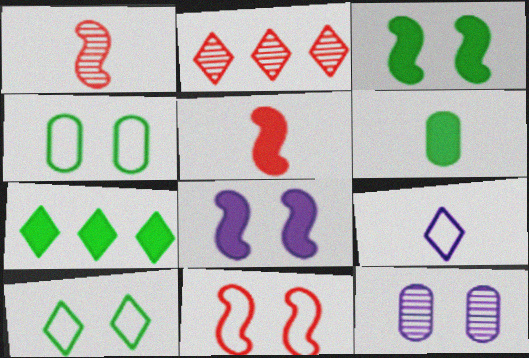[[1, 6, 9], 
[3, 6, 7]]